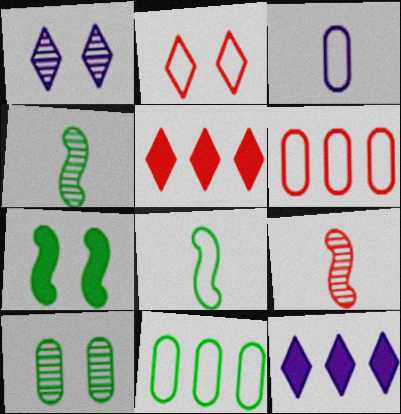[]